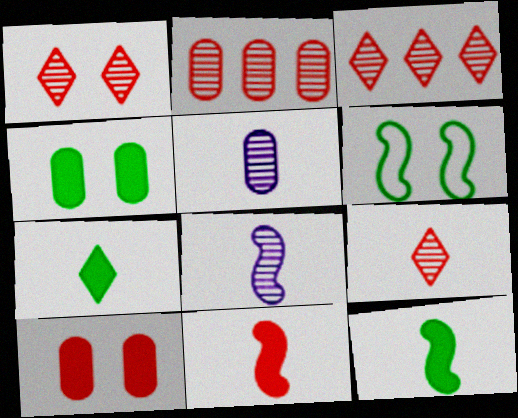[[1, 3, 9]]